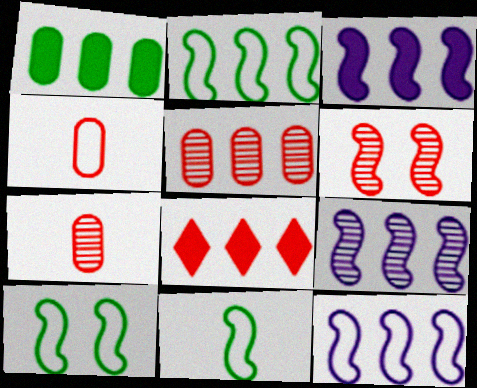[[1, 3, 8], 
[2, 10, 11], 
[3, 6, 11], 
[3, 9, 12], 
[4, 6, 8]]